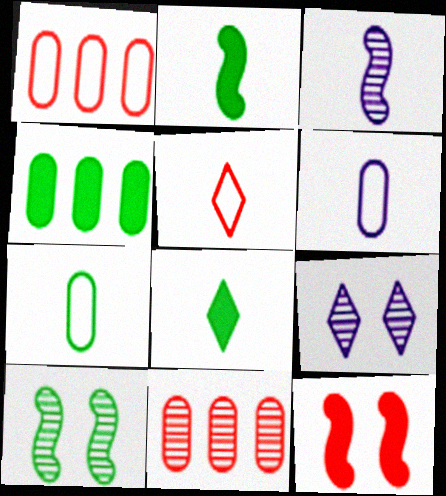[[1, 2, 9], 
[5, 11, 12]]